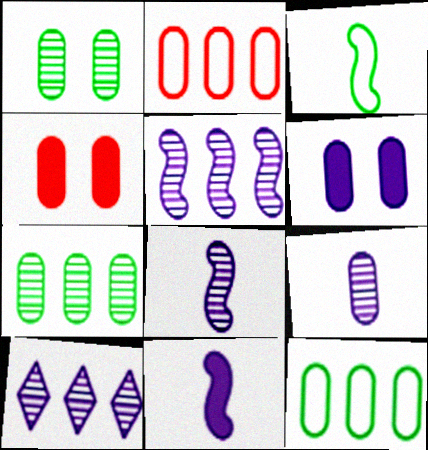[[3, 4, 10], 
[4, 9, 12]]